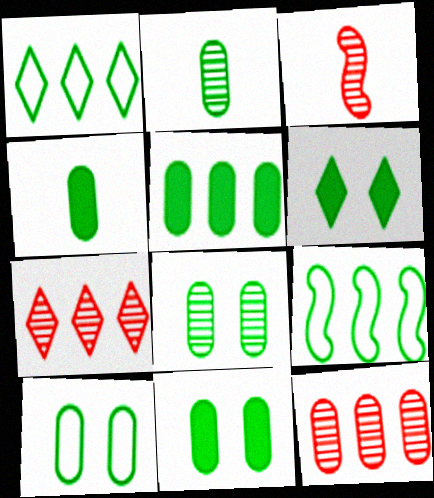[[2, 5, 10], 
[2, 6, 9], 
[4, 5, 11], 
[8, 10, 11]]